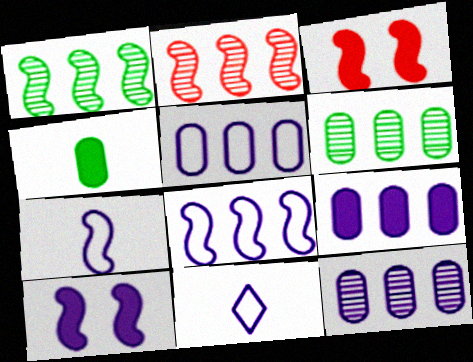[[1, 3, 7], 
[3, 6, 11], 
[5, 9, 12], 
[10, 11, 12]]